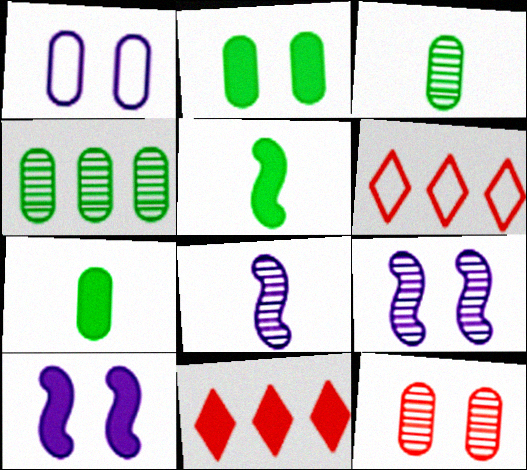[[1, 2, 12], 
[2, 6, 8], 
[3, 6, 10], 
[6, 7, 9], 
[7, 10, 11]]